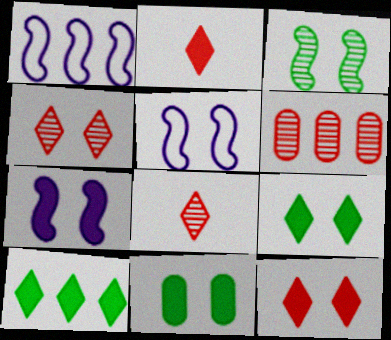[[1, 6, 10], 
[1, 8, 11], 
[4, 5, 11], 
[7, 11, 12]]